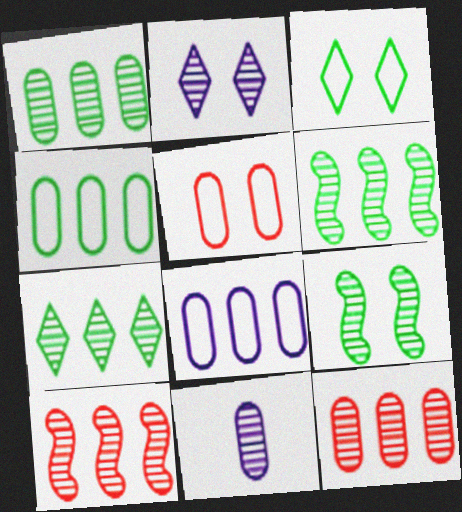[[1, 6, 7]]